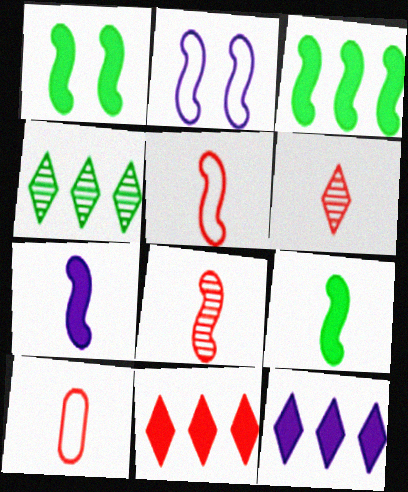[[1, 3, 9], 
[2, 3, 8]]